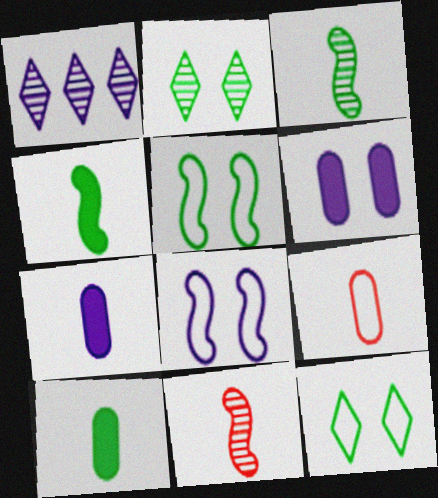[[1, 7, 8]]